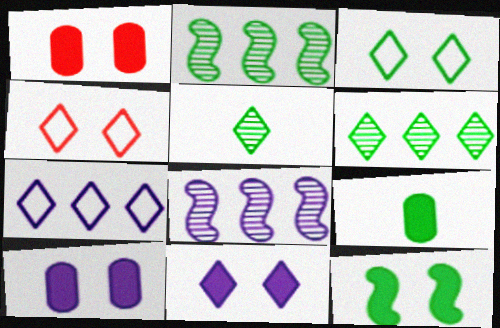[[1, 11, 12], 
[2, 3, 9], 
[4, 8, 9]]